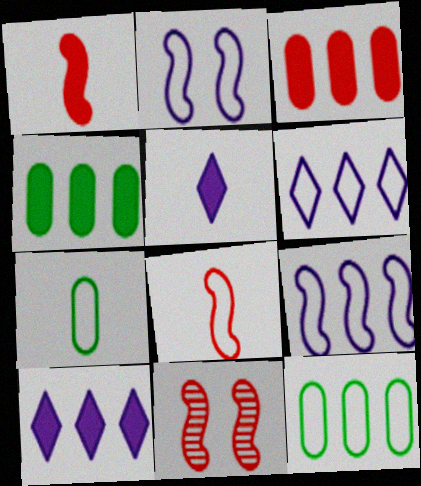[[5, 11, 12], 
[7, 10, 11]]